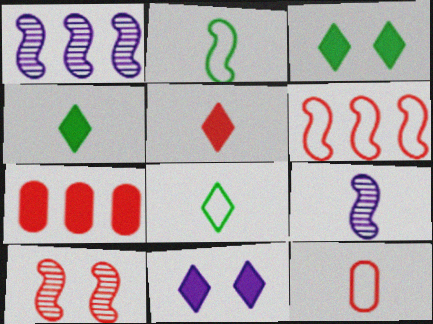[[1, 3, 12], 
[4, 9, 12]]